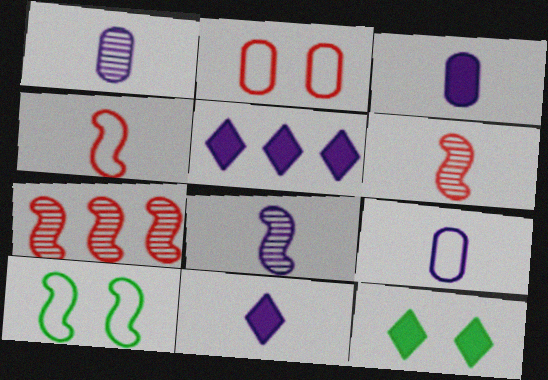[[1, 3, 9], 
[7, 9, 12], 
[8, 9, 11]]